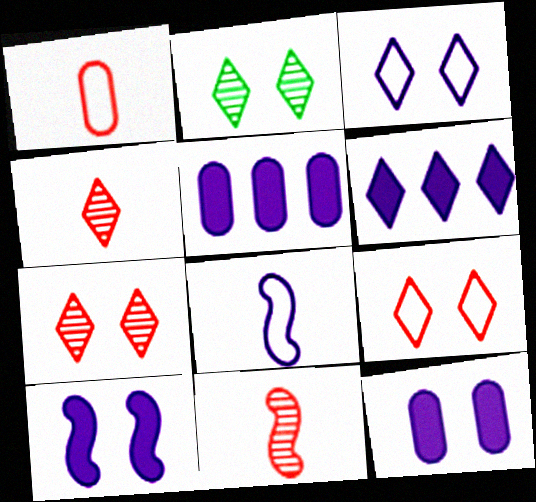[]